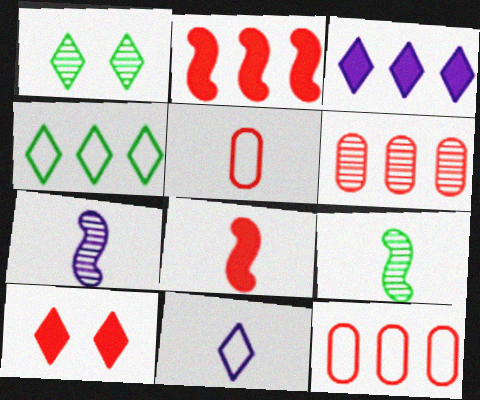[[1, 6, 7]]